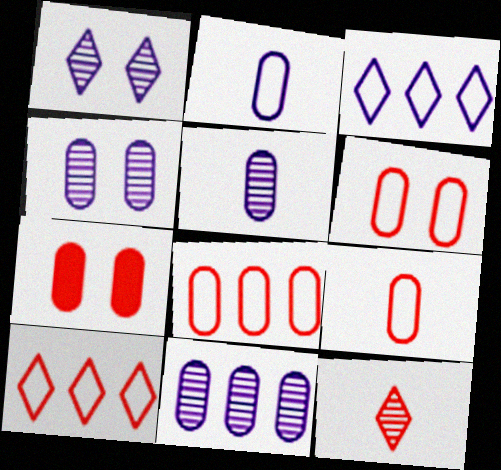[[4, 5, 11], 
[6, 8, 9]]